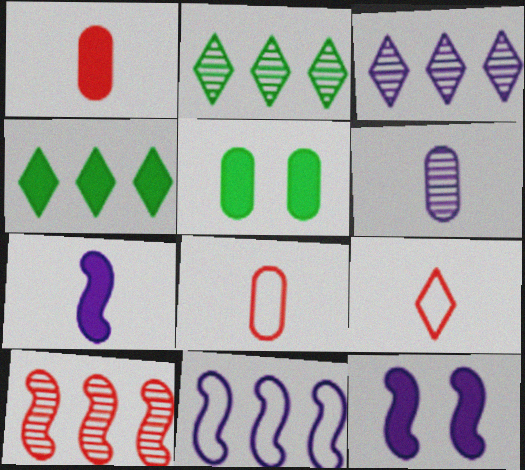[[1, 4, 12], 
[2, 8, 12]]